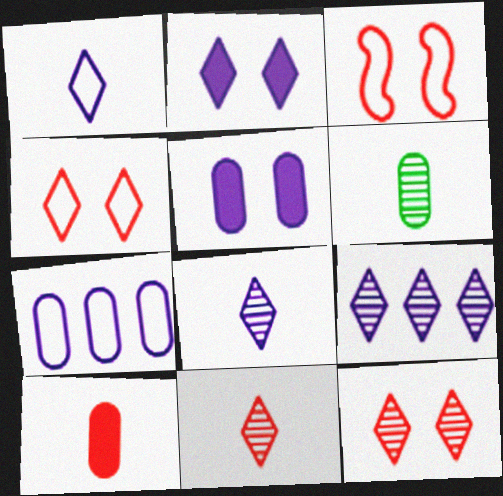[[1, 2, 9]]